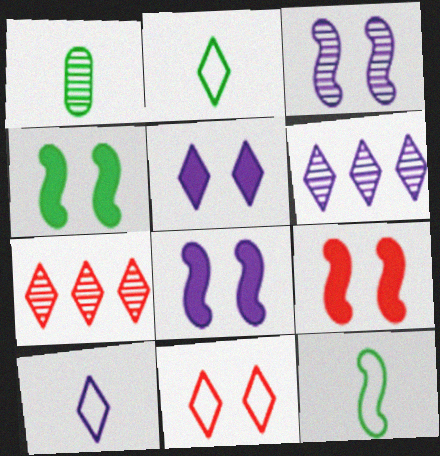[[1, 3, 7], 
[2, 5, 7], 
[4, 8, 9], 
[5, 6, 10]]